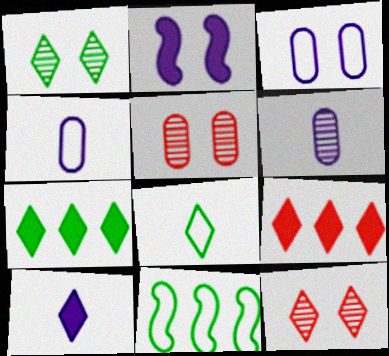[[1, 7, 8], 
[5, 10, 11]]